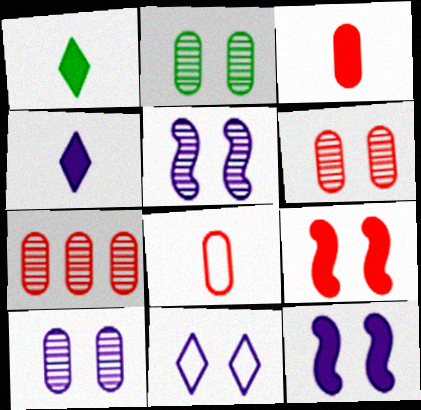[[2, 6, 10], 
[2, 9, 11], 
[10, 11, 12]]